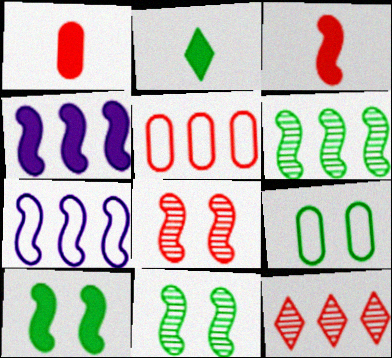[[2, 6, 9], 
[3, 4, 10], 
[3, 7, 11]]